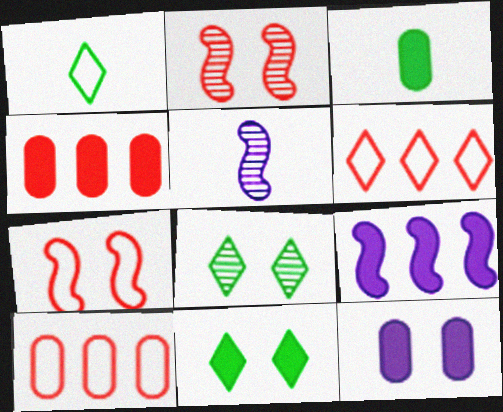[[3, 4, 12], 
[5, 10, 11], 
[7, 8, 12]]